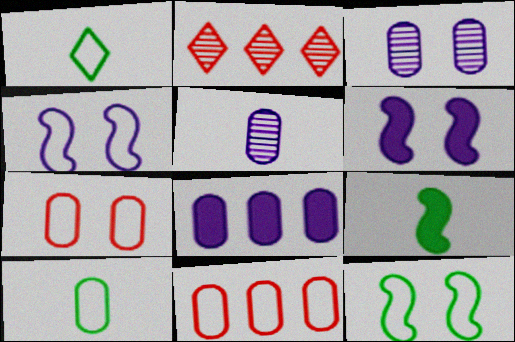[[1, 4, 11], 
[2, 6, 10]]